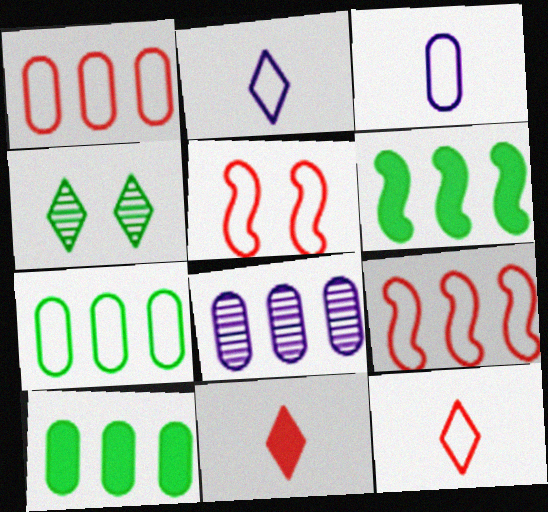[[1, 5, 12], 
[1, 8, 10], 
[2, 5, 7]]